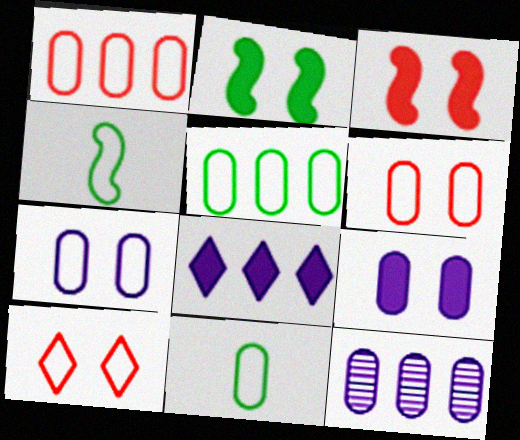[[1, 7, 11]]